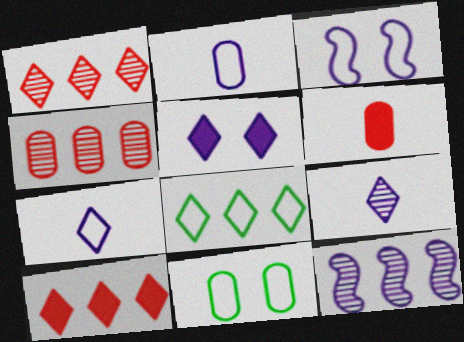[[2, 5, 12]]